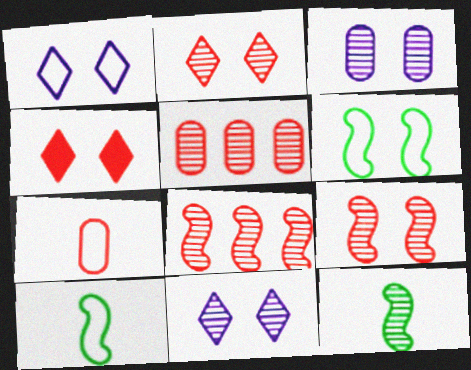[[3, 4, 6], 
[4, 7, 8], 
[5, 11, 12]]